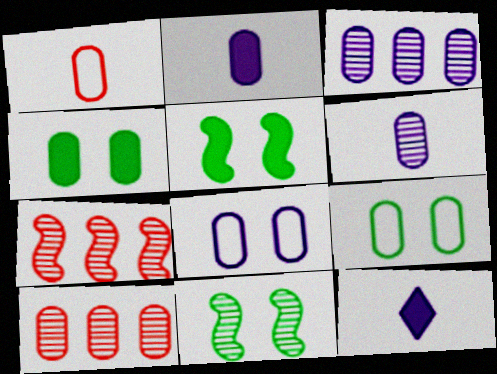[[1, 3, 4], 
[2, 3, 8], 
[2, 9, 10], 
[7, 9, 12]]